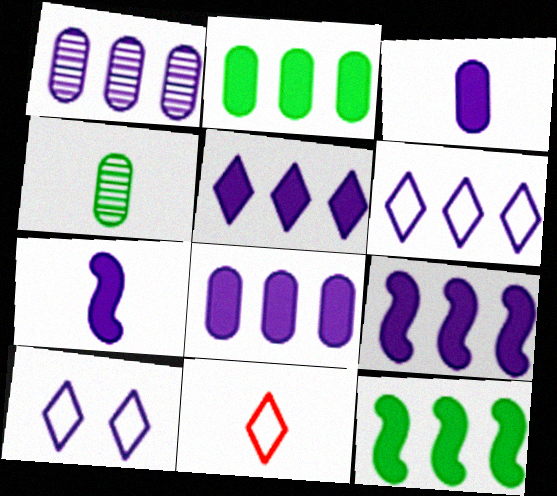[[1, 6, 9], 
[1, 7, 10], 
[4, 7, 11], 
[5, 8, 9]]